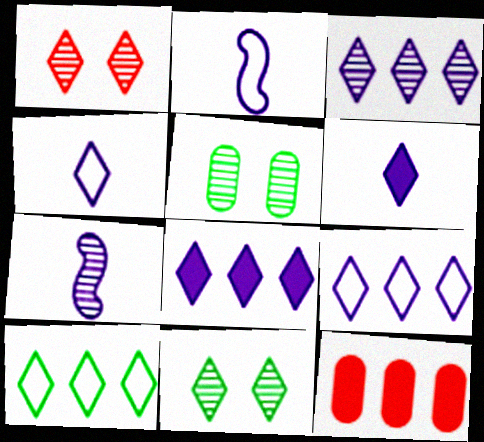[[1, 6, 10], 
[2, 11, 12], 
[3, 8, 9]]